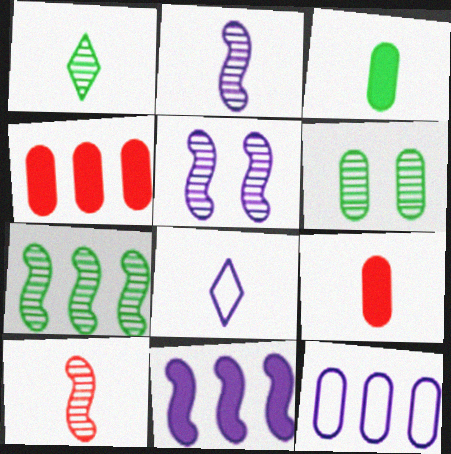[[1, 6, 7], 
[3, 8, 10], 
[5, 7, 10], 
[6, 9, 12]]